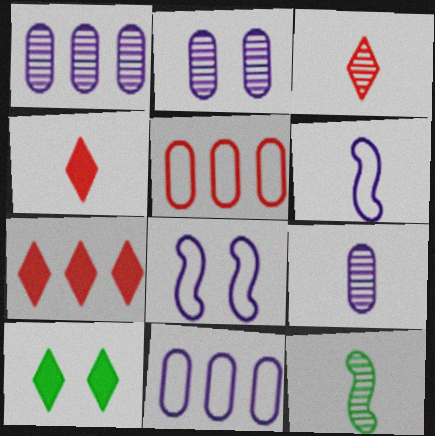[[1, 2, 9], 
[3, 9, 12]]